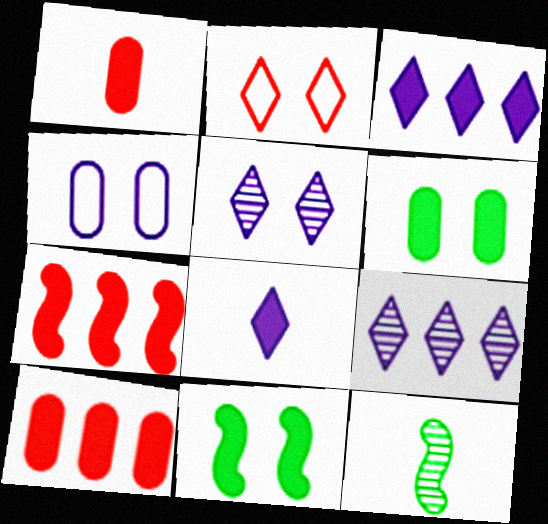[[1, 3, 11], 
[6, 7, 8], 
[8, 10, 11]]